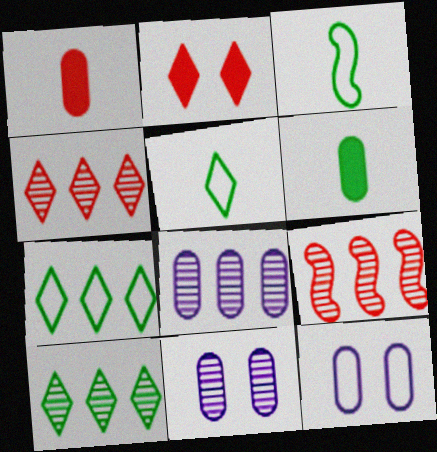[[2, 3, 8], 
[8, 9, 10]]